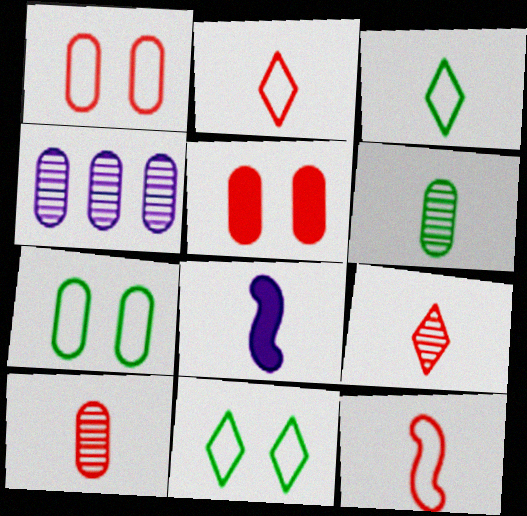[[2, 6, 8], 
[3, 8, 10]]